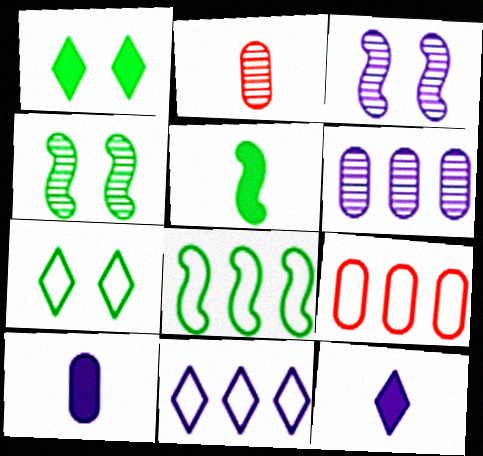[[3, 10, 11], 
[4, 5, 8], 
[4, 9, 12], 
[8, 9, 11]]